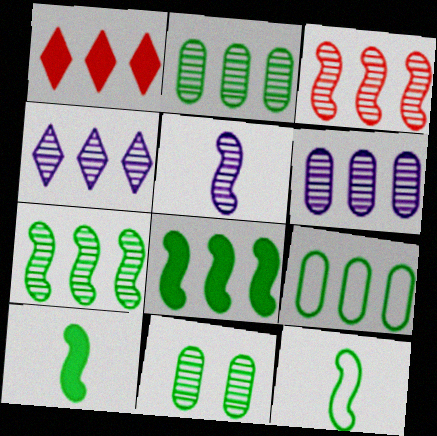[[2, 3, 4]]